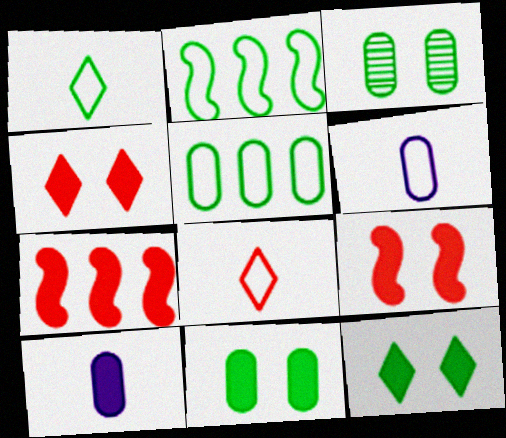[[7, 10, 12]]